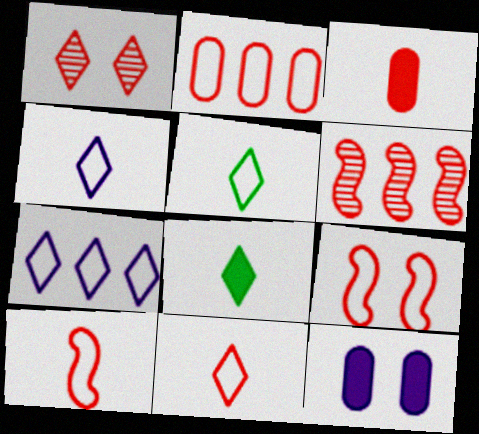[[1, 7, 8], 
[2, 9, 11], 
[4, 5, 11], 
[5, 6, 12]]